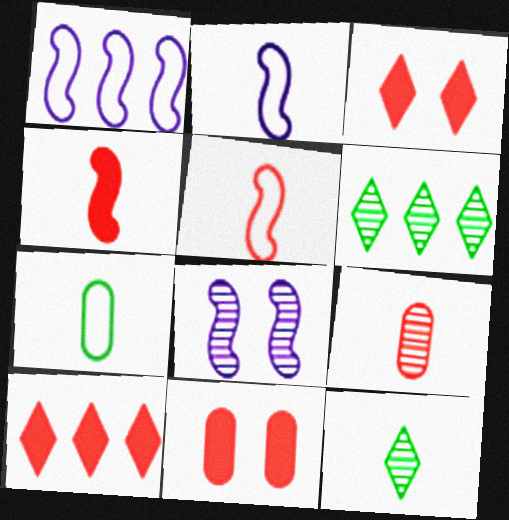[[1, 11, 12], 
[2, 6, 11], 
[4, 10, 11], 
[6, 8, 9], 
[7, 8, 10]]